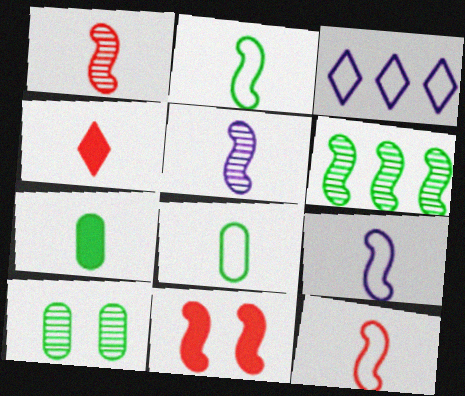[[2, 9, 12], 
[4, 5, 8], 
[6, 9, 11]]